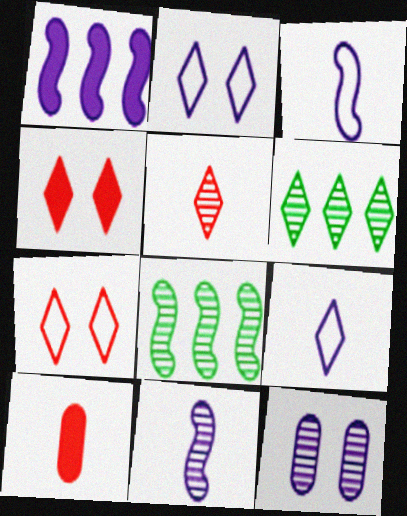[[1, 9, 12], 
[2, 8, 10], 
[4, 6, 9], 
[5, 8, 12]]